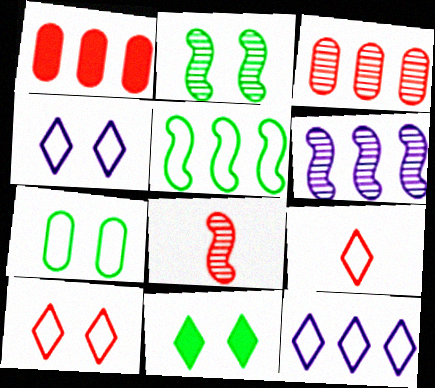[[1, 8, 10], 
[2, 6, 8], 
[2, 7, 11]]